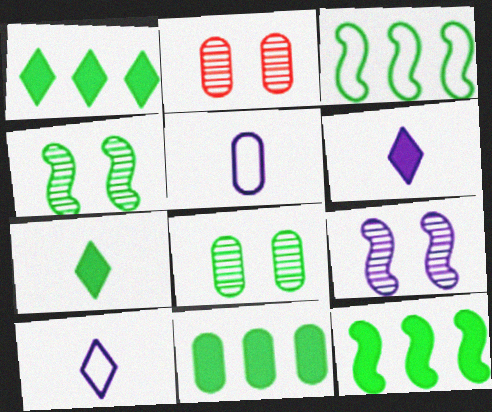[[1, 11, 12], 
[2, 3, 6], 
[2, 5, 11], 
[2, 10, 12], 
[3, 7, 8]]